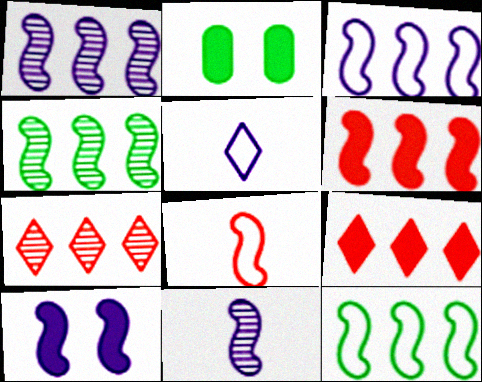[[1, 6, 12], 
[3, 4, 6], 
[3, 10, 11], 
[4, 8, 10]]